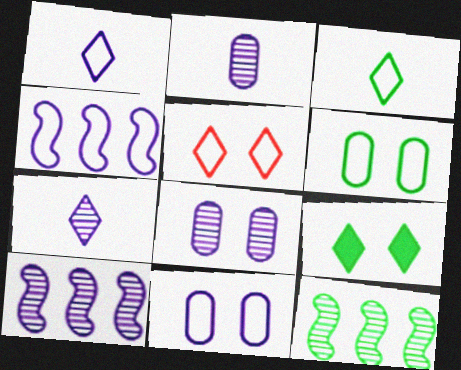[[1, 4, 11], 
[7, 8, 10]]